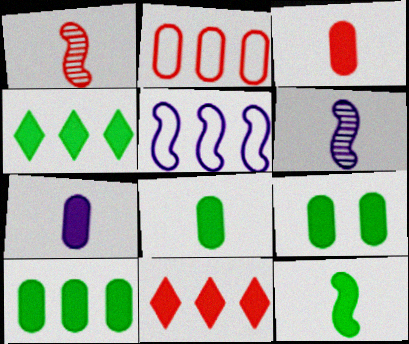[[3, 7, 8], 
[4, 9, 12], 
[8, 9, 10]]